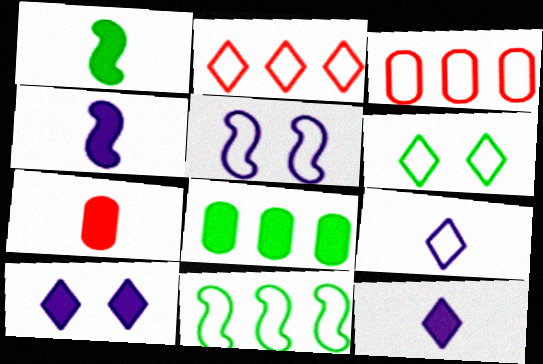[[1, 7, 12], 
[2, 6, 9]]